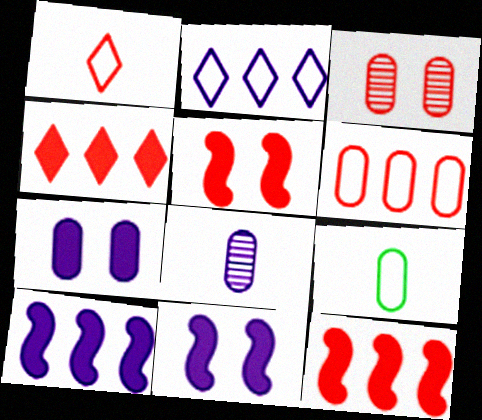[[1, 3, 12], 
[2, 8, 11]]